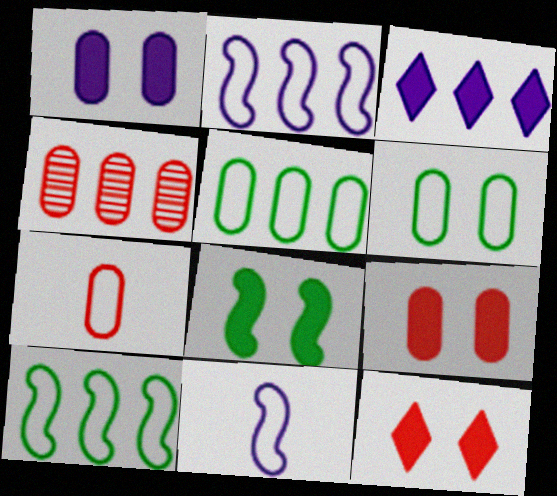[[1, 8, 12], 
[3, 4, 10], 
[4, 7, 9]]